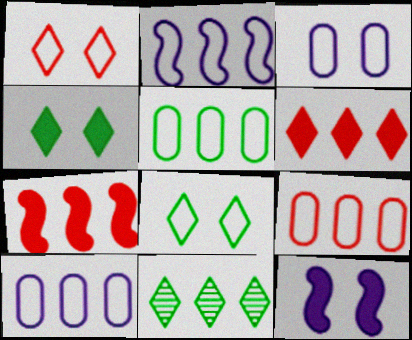[[5, 9, 10], 
[7, 10, 11]]